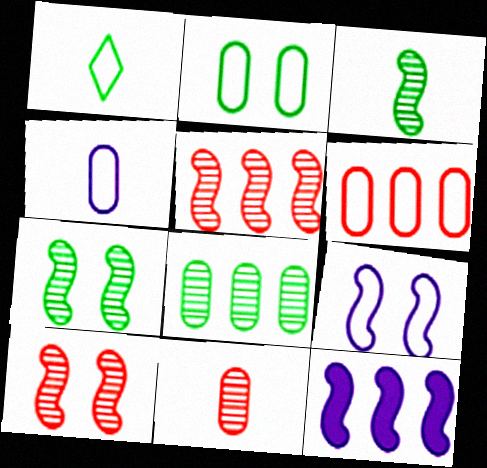[[1, 6, 9], 
[2, 4, 6]]